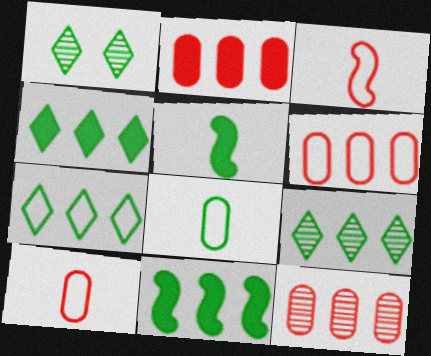[[1, 8, 11], 
[2, 6, 12], 
[4, 7, 9]]